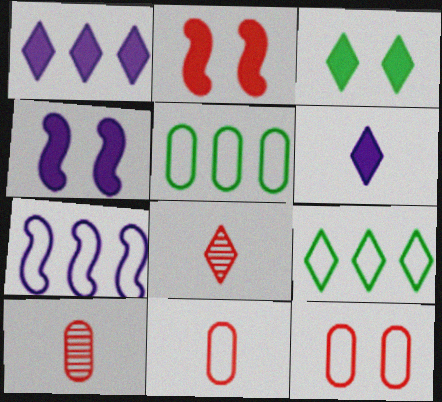[[3, 7, 10], 
[4, 5, 8], 
[4, 9, 10]]